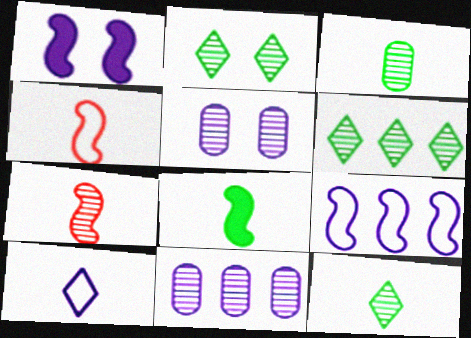[[1, 10, 11], 
[2, 6, 12], 
[2, 7, 11], 
[5, 6, 7]]